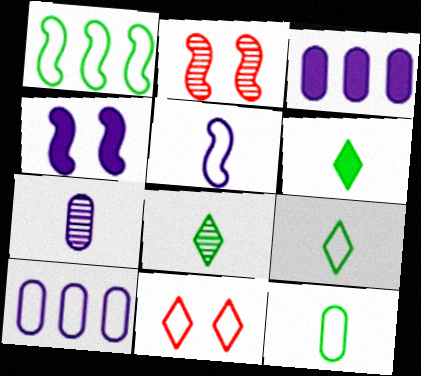[[2, 3, 9], 
[2, 6, 10], 
[6, 8, 9]]